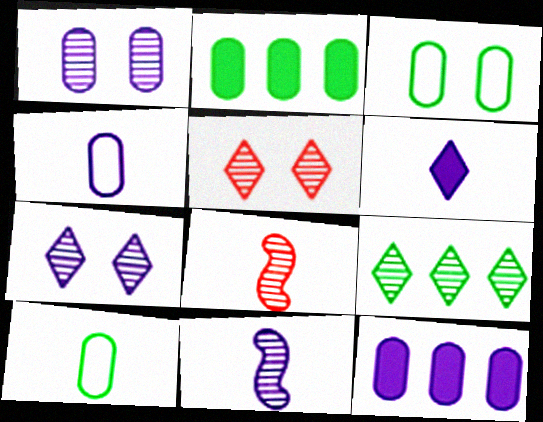[[1, 4, 12], 
[1, 8, 9], 
[4, 6, 11], 
[6, 8, 10]]